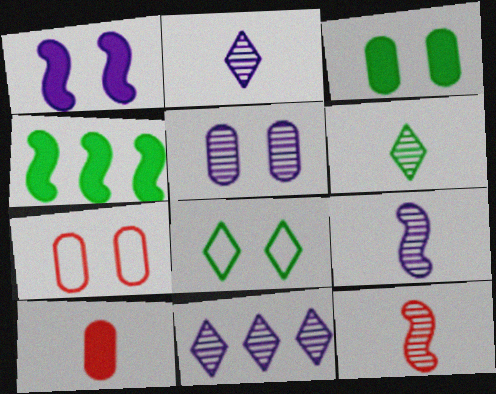[[2, 4, 7], 
[3, 5, 7], 
[5, 9, 11]]